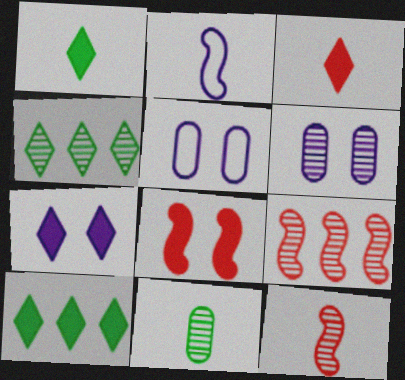[[1, 5, 9], 
[2, 3, 11], 
[3, 7, 10], 
[4, 6, 12], 
[5, 10, 12]]